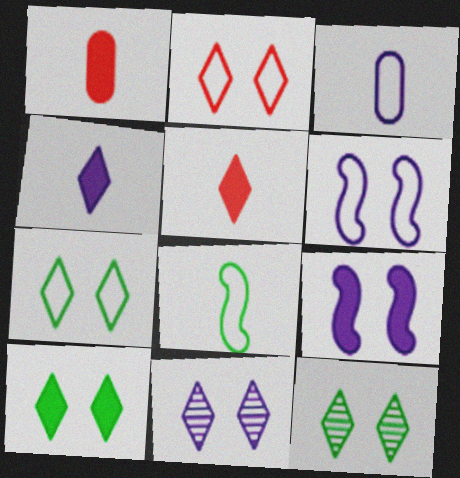[[2, 10, 11], 
[7, 10, 12]]